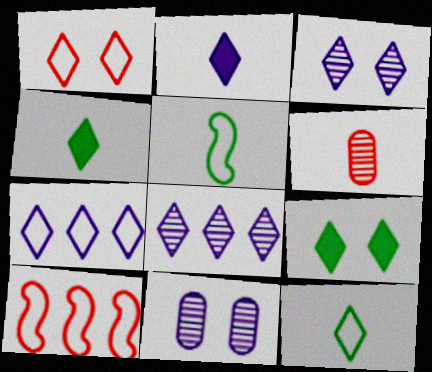[[1, 3, 9], 
[1, 4, 8], 
[1, 7, 12], 
[2, 3, 7], 
[2, 5, 6], 
[4, 10, 11]]